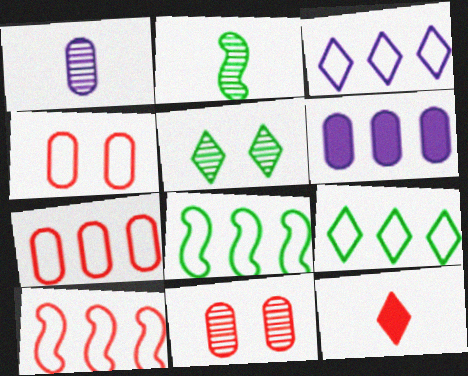[[3, 5, 12], 
[3, 7, 8], 
[10, 11, 12]]